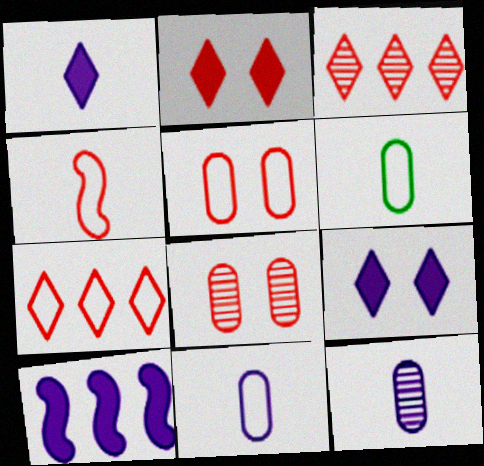[[4, 5, 7]]